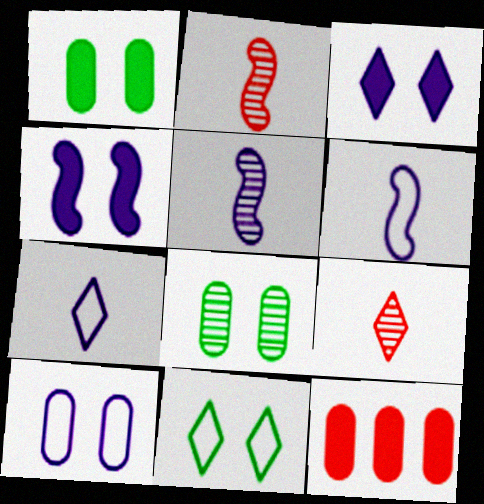[[5, 11, 12]]